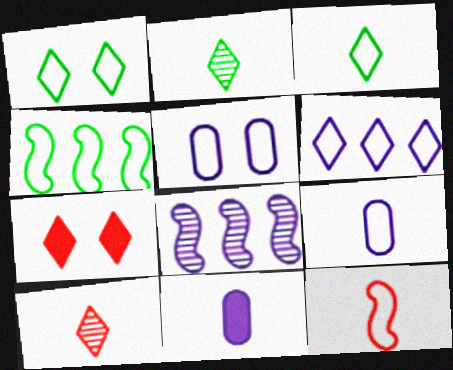[[2, 6, 7], 
[2, 11, 12], 
[3, 9, 12]]